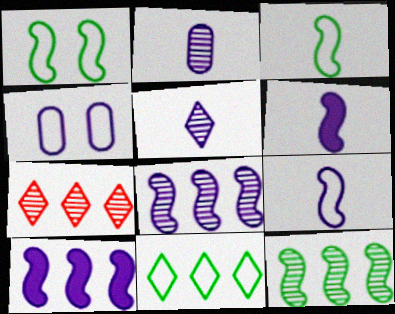[[4, 5, 10]]